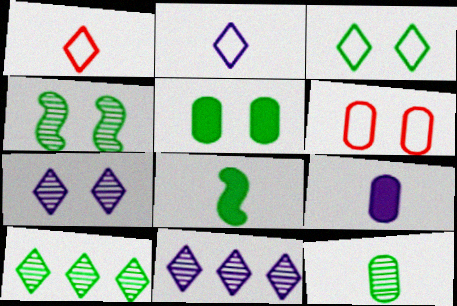[[3, 4, 5], 
[4, 10, 12], 
[6, 8, 11]]